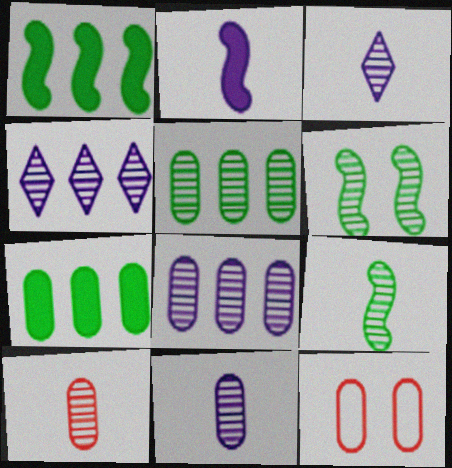[[1, 3, 12], 
[3, 9, 10], 
[4, 6, 10], 
[7, 11, 12]]